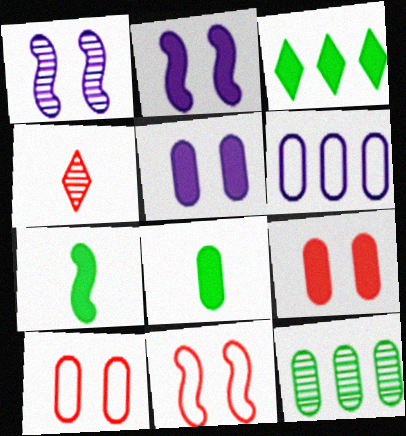[[1, 4, 12]]